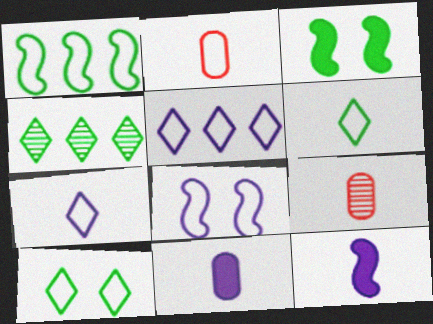[[3, 5, 9], 
[6, 9, 12]]